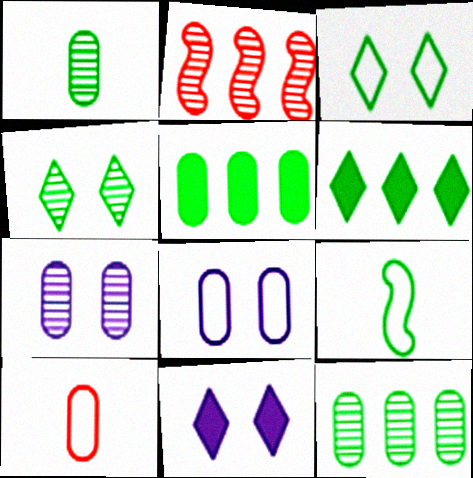[[4, 5, 9], 
[5, 7, 10]]